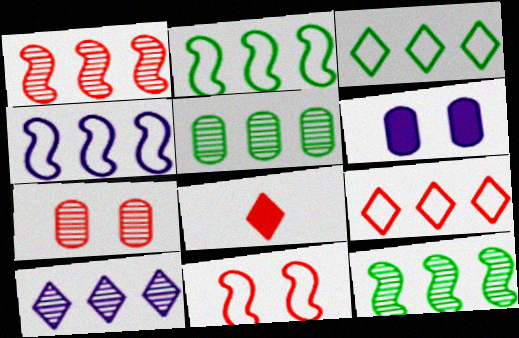[[1, 5, 10]]